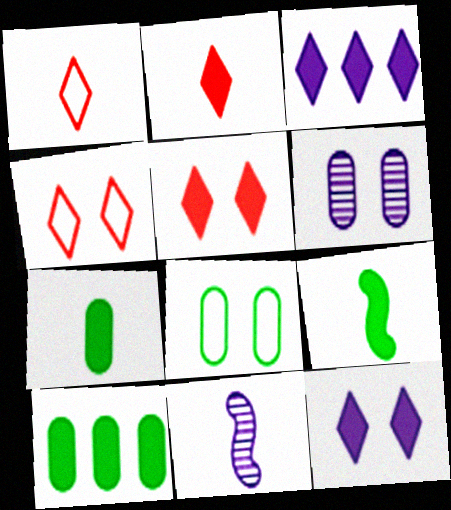[[1, 7, 11], 
[4, 10, 11]]